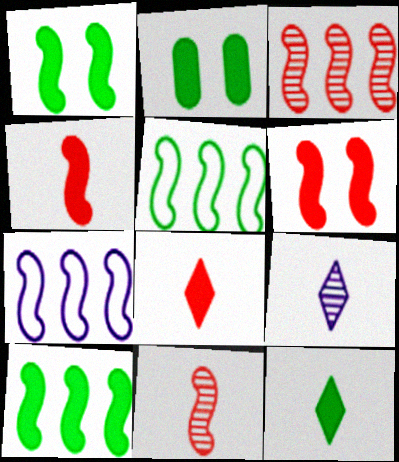[[1, 7, 11], 
[2, 10, 12], 
[3, 7, 10]]